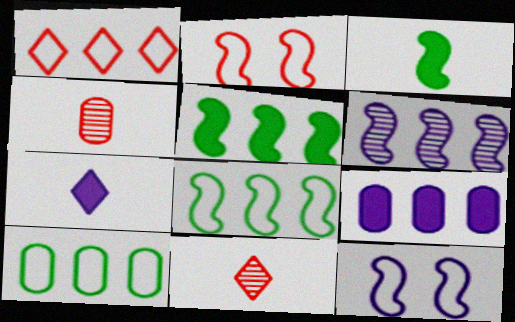[[2, 3, 6]]